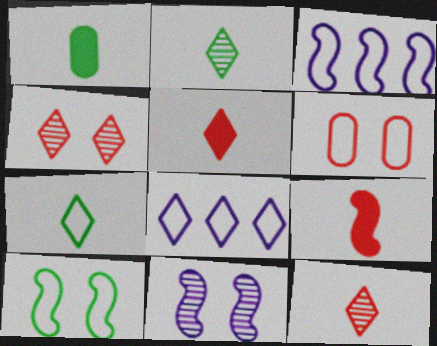[[1, 3, 4], 
[3, 6, 7]]